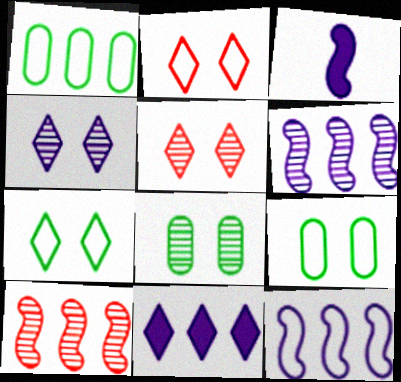[[1, 3, 5], 
[1, 10, 11]]